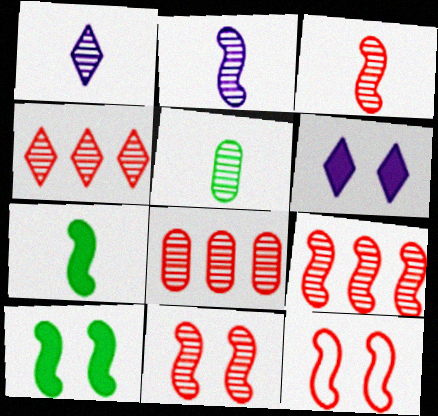[[1, 3, 5], 
[3, 9, 11], 
[4, 8, 9]]